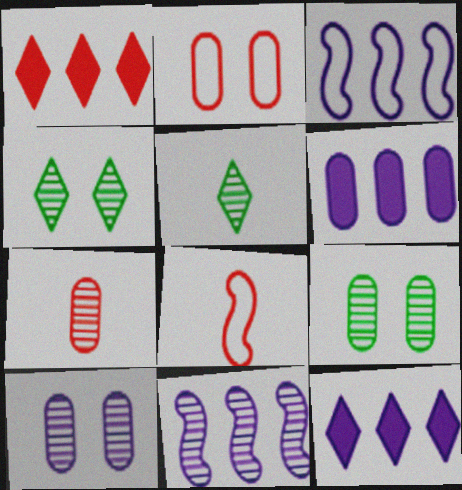[[4, 6, 8], 
[4, 7, 11], 
[8, 9, 12]]